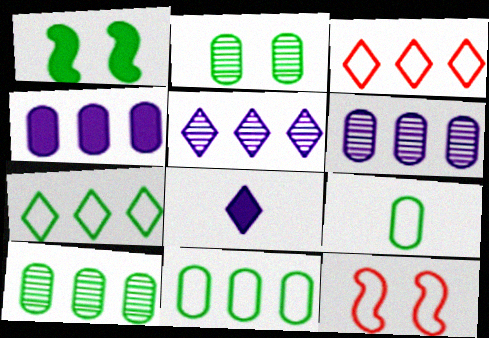[[8, 10, 12]]